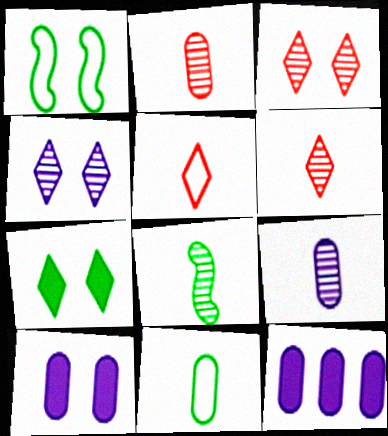[[1, 3, 10], 
[1, 6, 12], 
[6, 8, 9]]